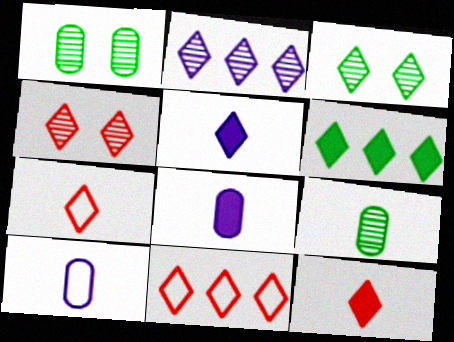[[2, 6, 11], 
[3, 5, 11], 
[4, 11, 12]]